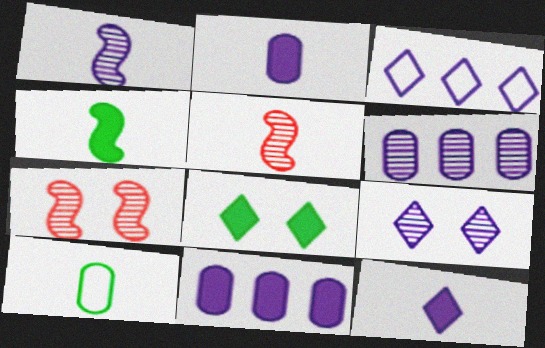[[1, 6, 9], 
[3, 9, 12], 
[5, 10, 12]]